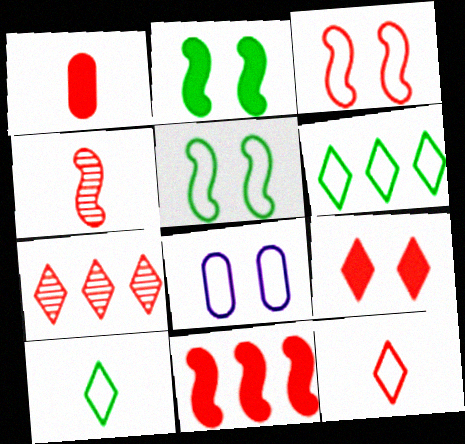[[1, 3, 7], 
[1, 4, 12], 
[1, 9, 11], 
[3, 4, 11], 
[7, 9, 12]]